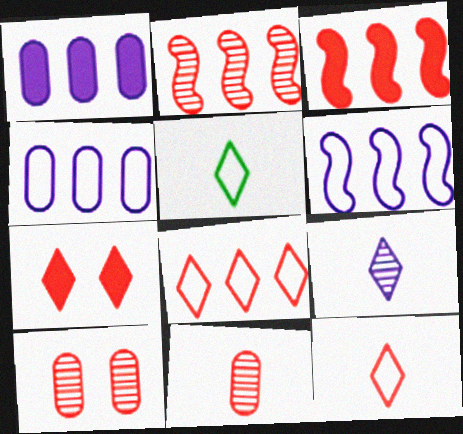[[3, 10, 12]]